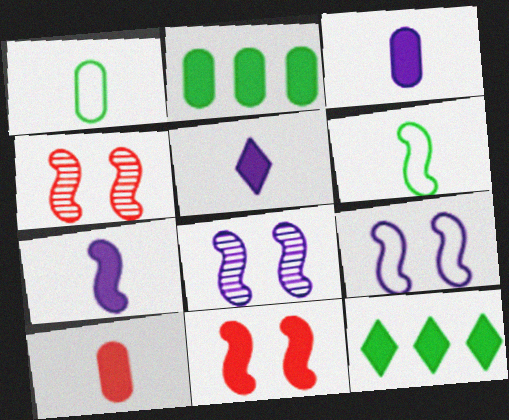[[2, 5, 11], 
[3, 5, 7], 
[3, 11, 12]]